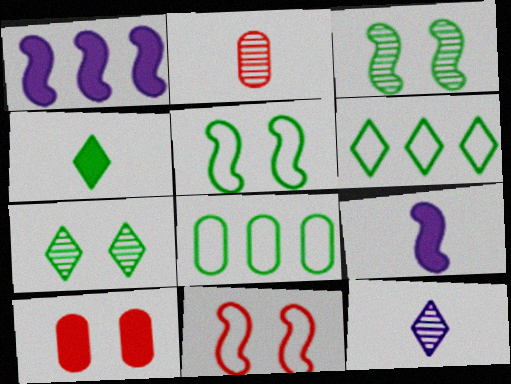[[1, 4, 10], 
[3, 4, 8], 
[4, 6, 7]]